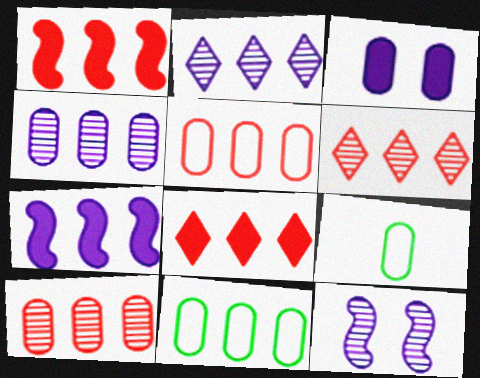[[1, 2, 11], 
[1, 5, 6], 
[3, 9, 10], 
[6, 7, 11], 
[8, 9, 12]]